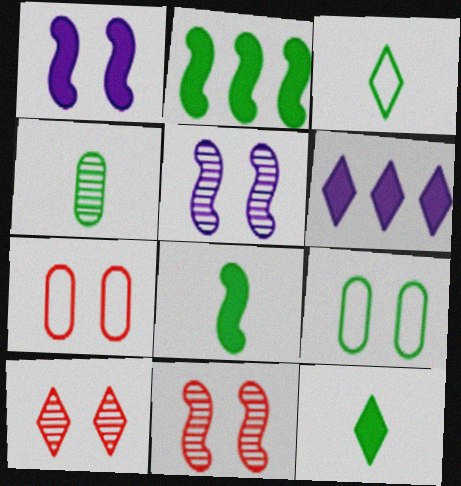[[1, 9, 10], 
[3, 4, 8], 
[3, 6, 10]]